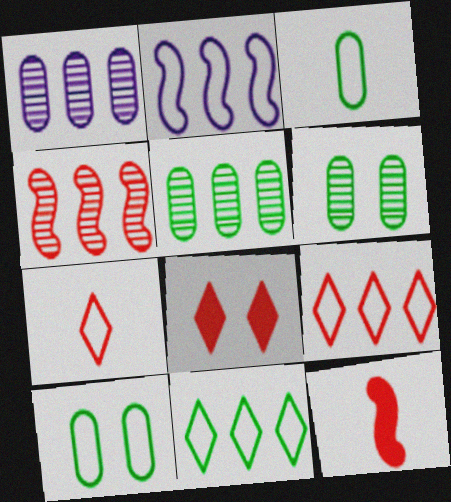[[2, 7, 10]]